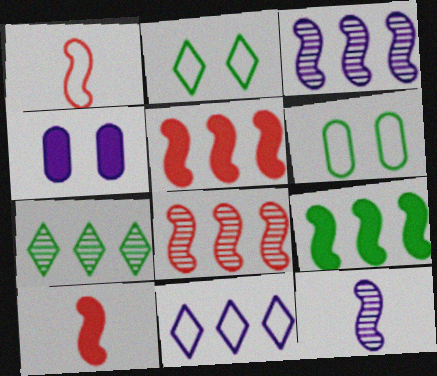[[1, 4, 7], 
[1, 6, 11], 
[4, 11, 12]]